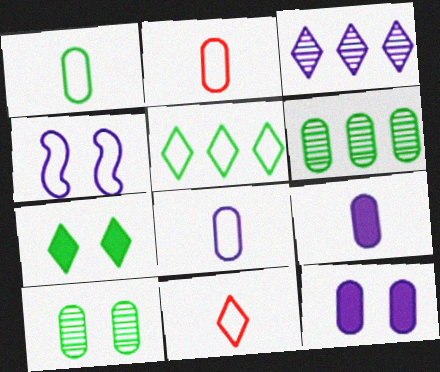[[1, 2, 8], 
[2, 4, 5], 
[2, 6, 12], 
[3, 4, 9], 
[3, 7, 11]]